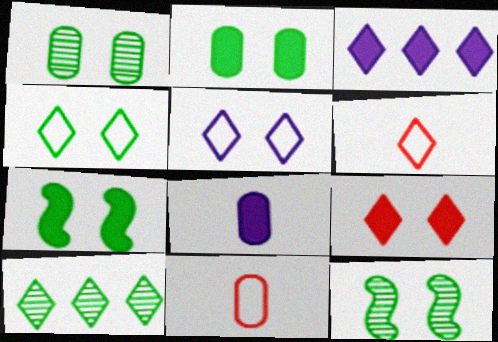[[1, 4, 7], 
[2, 4, 12], 
[3, 11, 12]]